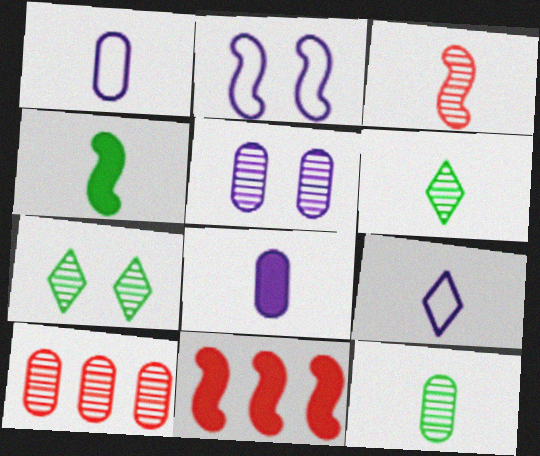[[1, 7, 11], 
[5, 10, 12]]